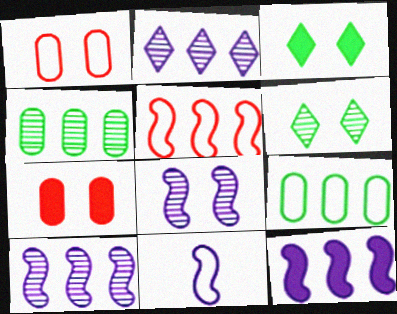[[1, 3, 8], 
[8, 11, 12]]